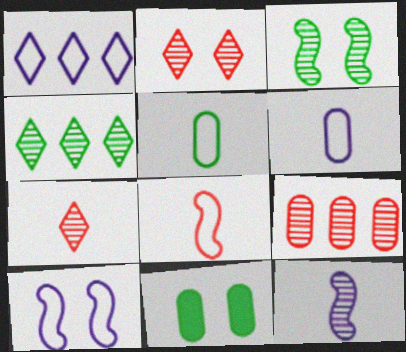[[1, 6, 10], 
[2, 10, 11], 
[6, 9, 11]]